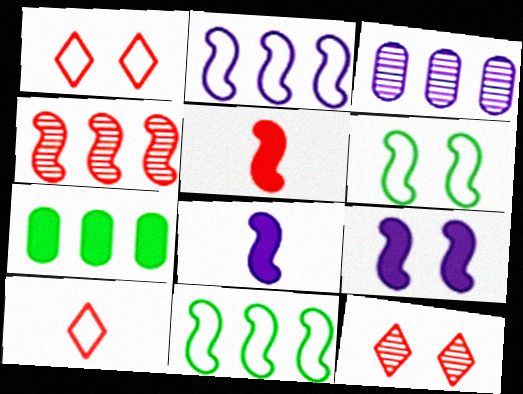[[4, 6, 8]]